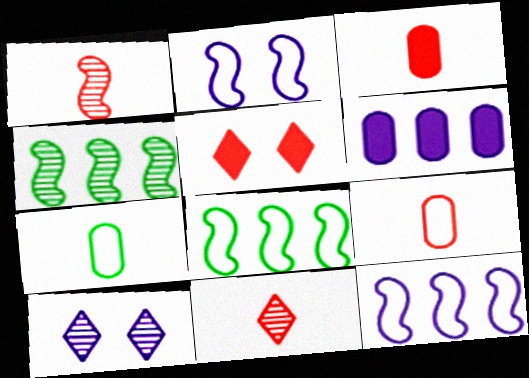[[3, 8, 10]]